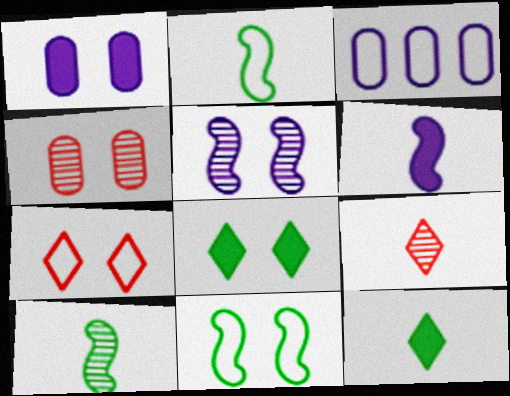[[2, 3, 7]]